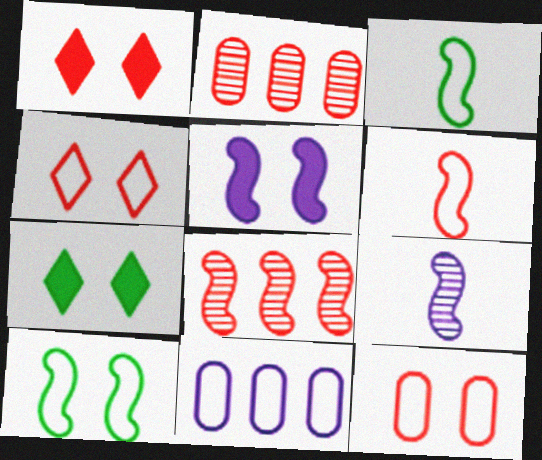[[1, 2, 6], 
[3, 4, 11], 
[3, 5, 8]]